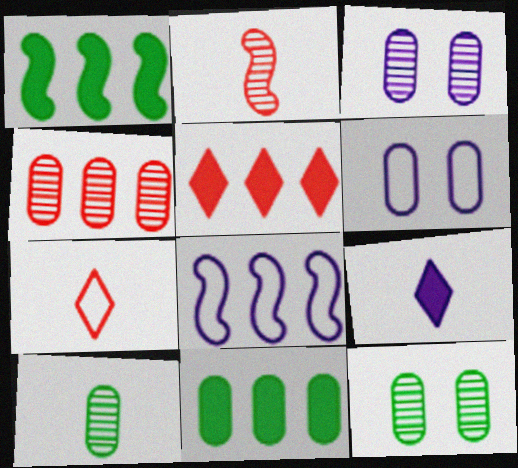[[1, 3, 7], 
[3, 4, 10], 
[3, 8, 9]]